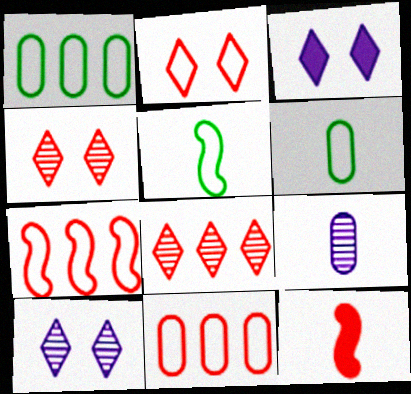[[1, 10, 12], 
[4, 11, 12]]